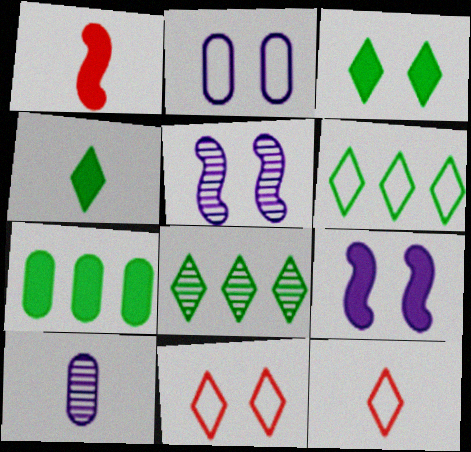[[1, 2, 8], 
[5, 7, 12]]